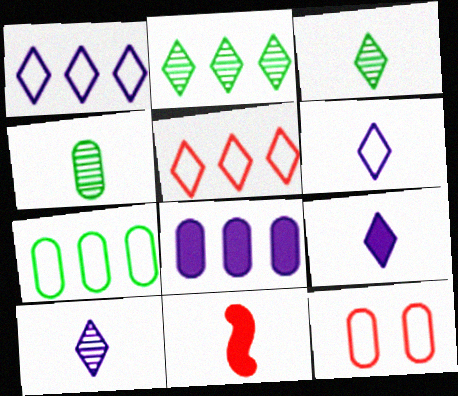[[4, 6, 11], 
[4, 8, 12], 
[6, 9, 10]]